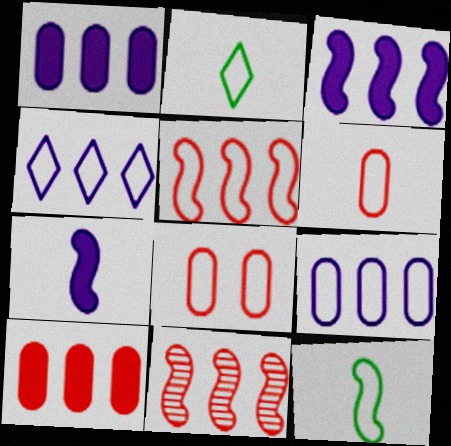[[4, 8, 12]]